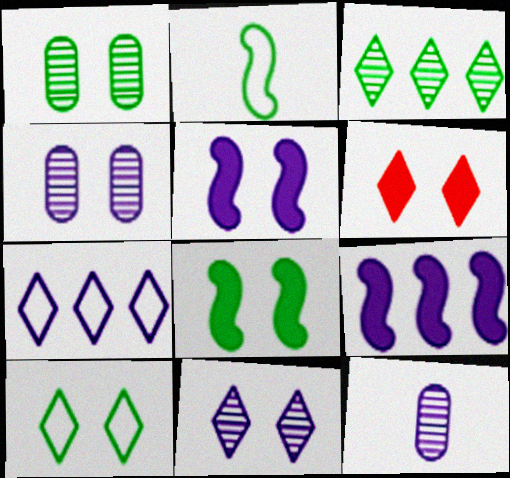[[1, 8, 10], 
[5, 7, 12], 
[6, 10, 11]]